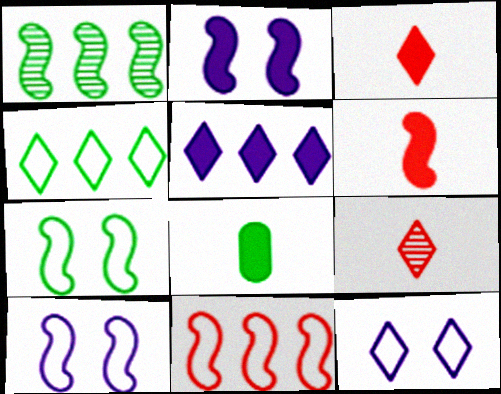[[1, 6, 10]]